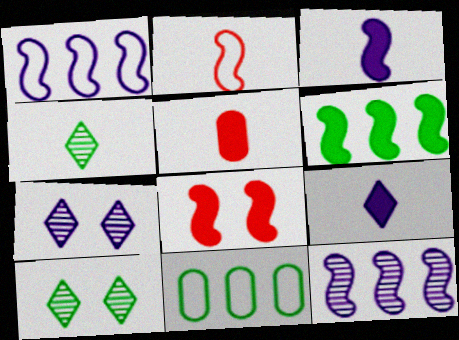[[1, 5, 10], 
[3, 6, 8]]